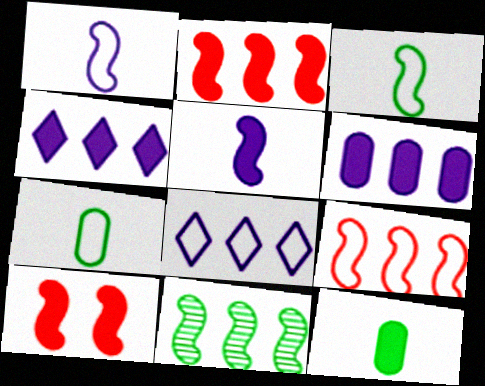[[1, 10, 11], 
[4, 10, 12]]